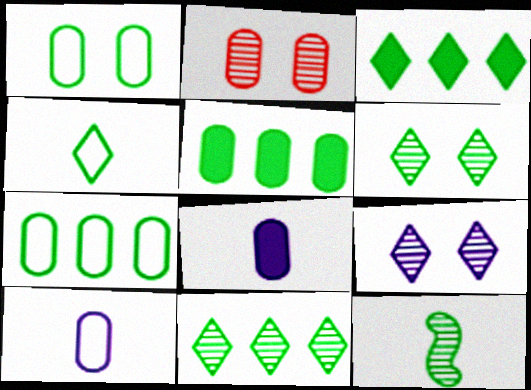[[1, 3, 12], 
[2, 5, 10], 
[2, 7, 8], 
[3, 4, 6]]